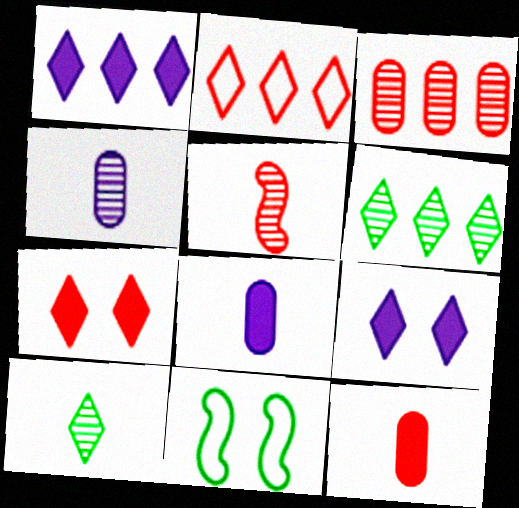[[1, 2, 6], 
[2, 9, 10], 
[4, 5, 10]]